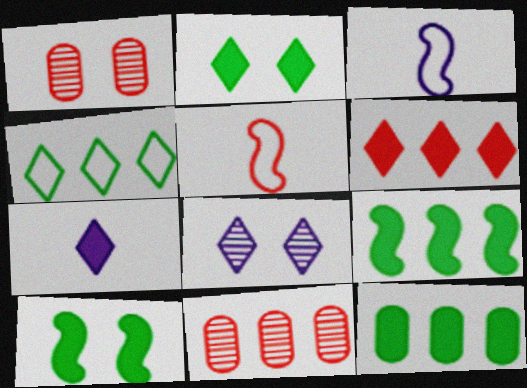[[1, 5, 6], 
[2, 3, 11], 
[2, 6, 7], 
[5, 8, 12]]